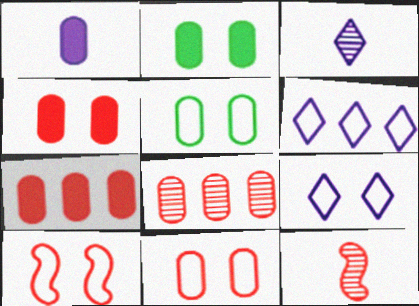[[1, 2, 7], 
[1, 5, 8], 
[2, 6, 12], 
[5, 9, 10]]